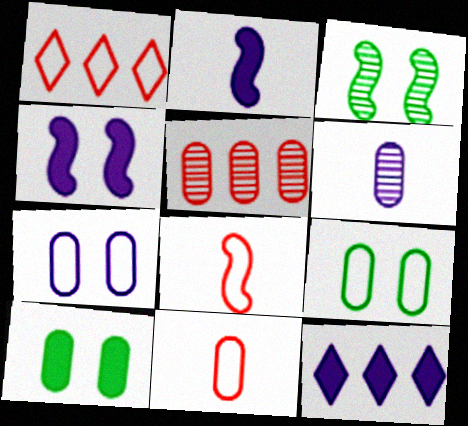[[3, 11, 12]]